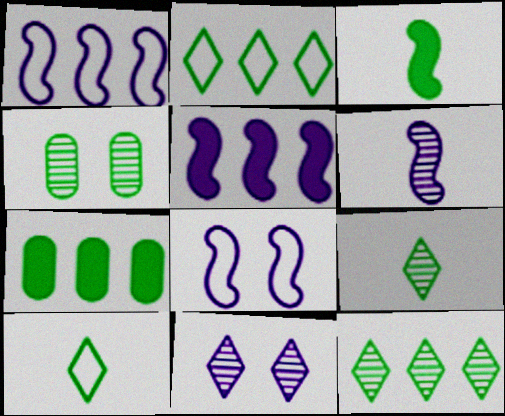[[2, 3, 4], 
[5, 6, 8]]